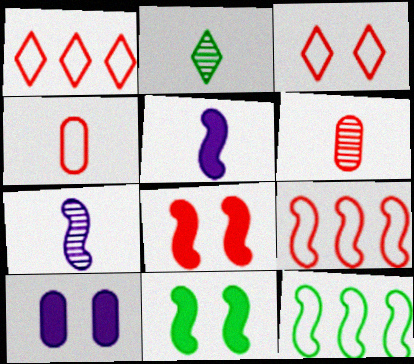[[1, 6, 8], 
[2, 4, 5], 
[2, 6, 7], 
[2, 9, 10], 
[3, 4, 9], 
[7, 8, 12], 
[7, 9, 11]]